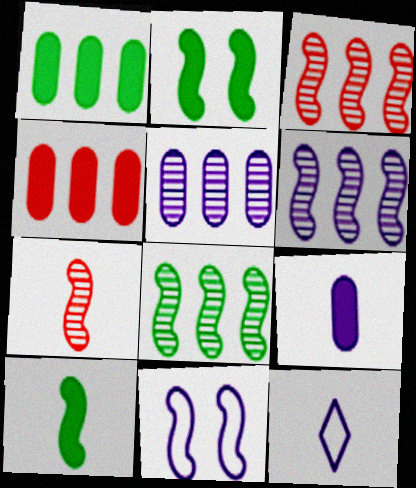[[3, 6, 8], 
[3, 10, 11]]